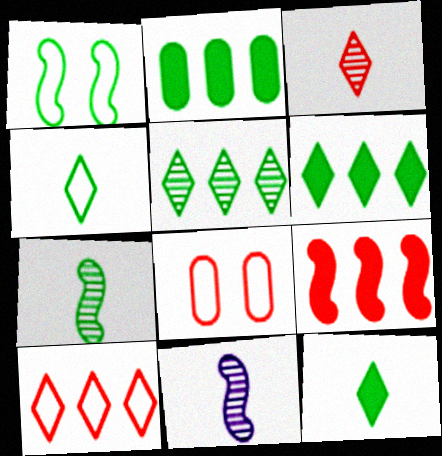[[1, 9, 11], 
[3, 8, 9], 
[6, 8, 11]]